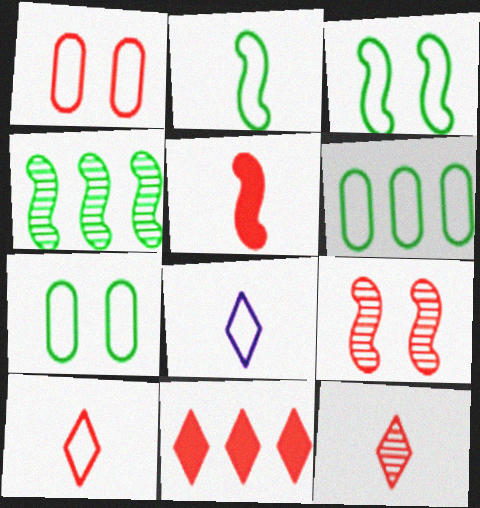[]